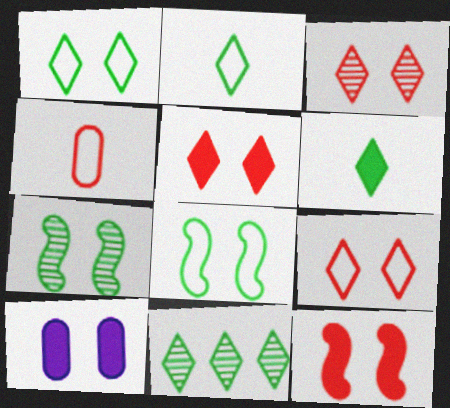[[1, 6, 11], 
[3, 5, 9], 
[3, 8, 10], 
[7, 9, 10]]